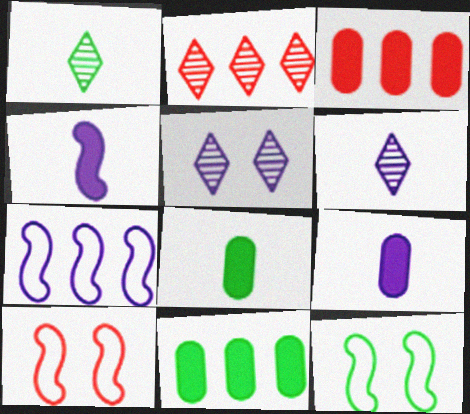[[1, 2, 5], 
[1, 11, 12], 
[2, 7, 11], 
[2, 9, 12], 
[3, 6, 12], 
[5, 7, 9], 
[6, 10, 11]]